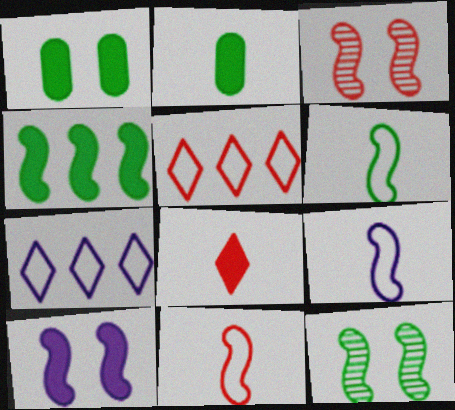[[2, 3, 7], 
[3, 4, 9], 
[4, 6, 12], 
[6, 9, 11]]